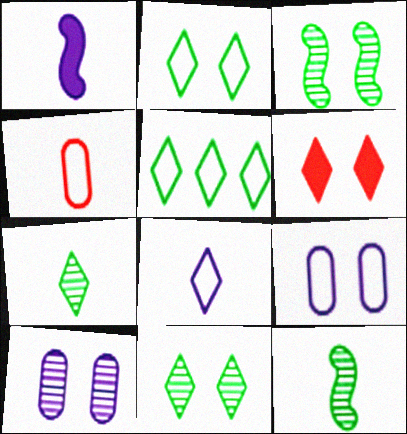[[1, 4, 7], 
[3, 6, 9]]